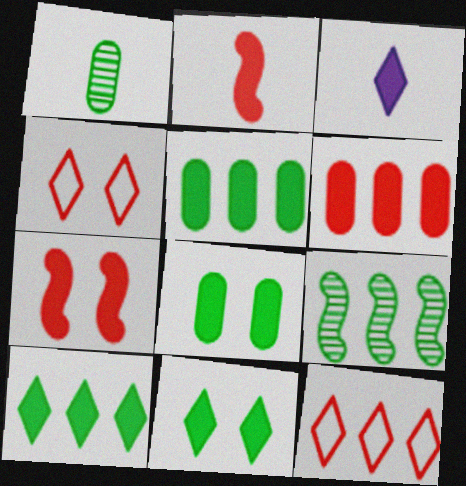[[3, 5, 7]]